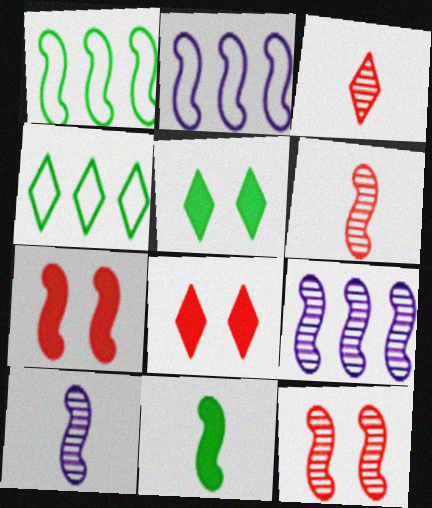[[1, 7, 10], 
[2, 11, 12]]